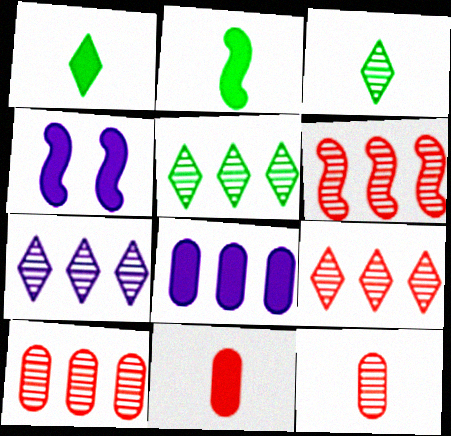[[5, 7, 9], 
[6, 9, 10]]